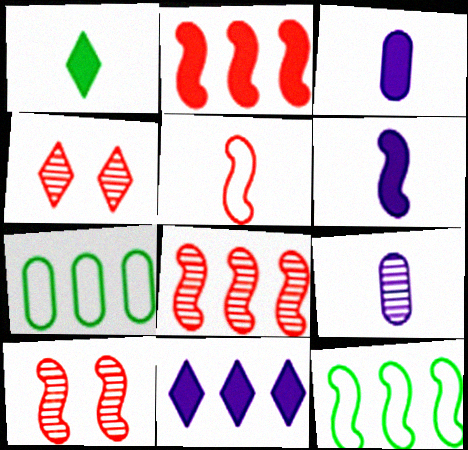[[1, 5, 9], 
[2, 5, 10], 
[3, 4, 12], 
[4, 6, 7], 
[6, 10, 12], 
[7, 8, 11]]